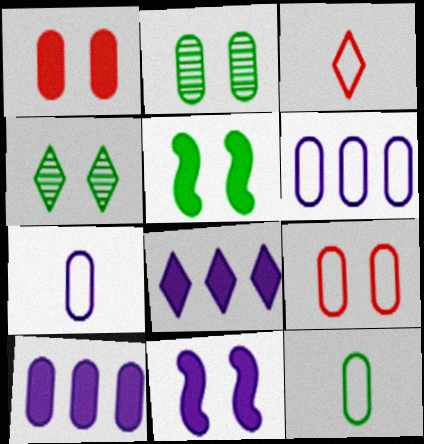[[3, 4, 8], 
[4, 9, 11], 
[6, 9, 12]]